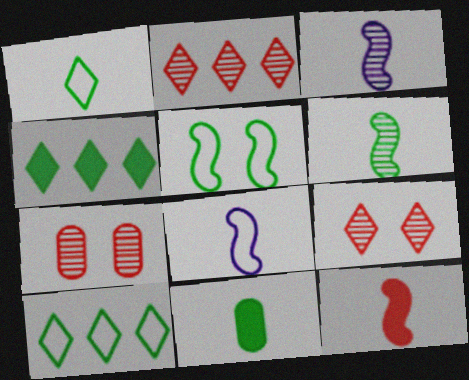[[1, 6, 11], 
[4, 7, 8], 
[6, 8, 12]]